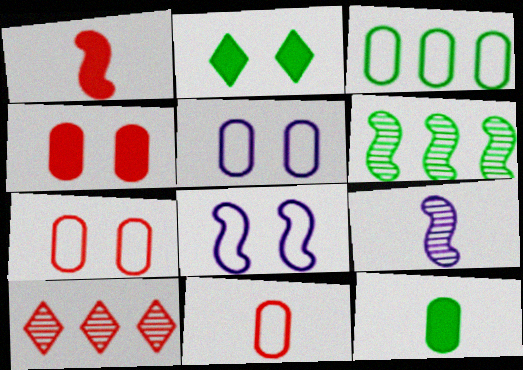[[1, 6, 8], 
[1, 7, 10], 
[3, 5, 11], 
[8, 10, 12]]